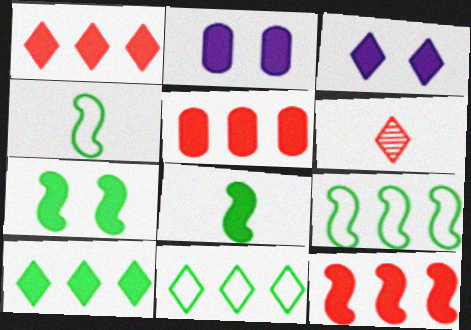[[1, 2, 8], 
[1, 5, 12], 
[2, 6, 9], 
[3, 5, 8], 
[3, 6, 11]]